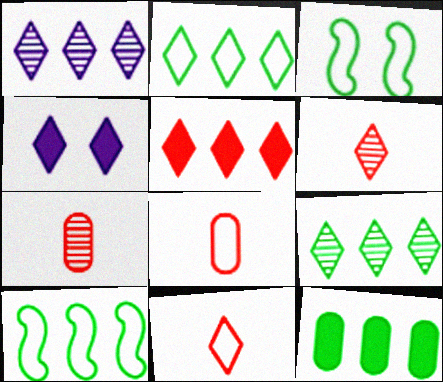[[1, 2, 5], 
[2, 4, 6], 
[4, 7, 10], 
[4, 9, 11], 
[9, 10, 12]]